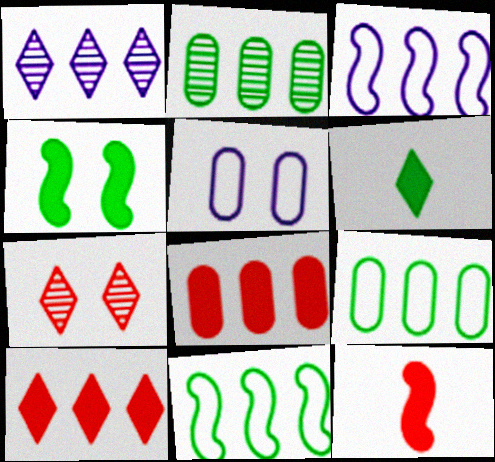[[1, 8, 11], 
[2, 3, 10], 
[4, 5, 7]]